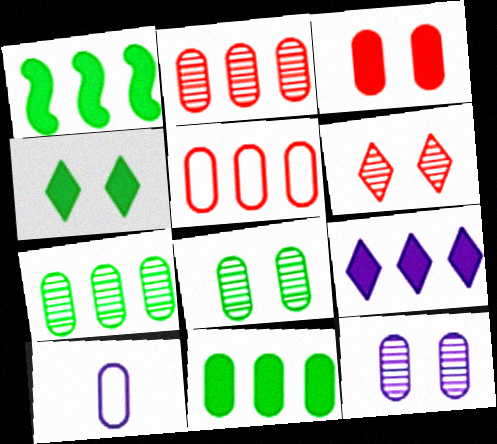[[1, 6, 10], 
[3, 7, 10]]